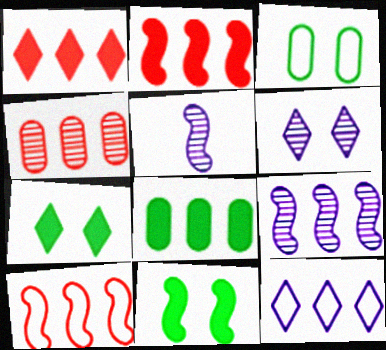[[1, 3, 5], 
[1, 4, 10], 
[5, 10, 11]]